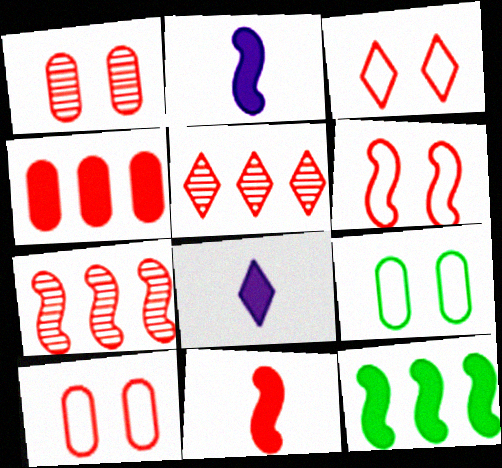[[2, 5, 9], 
[3, 6, 10], 
[5, 10, 11], 
[6, 7, 11], 
[7, 8, 9]]